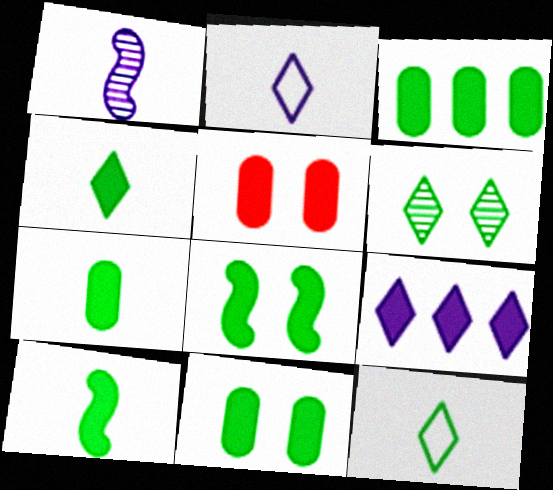[[3, 4, 8], 
[3, 7, 11], 
[4, 7, 10], 
[5, 9, 10]]